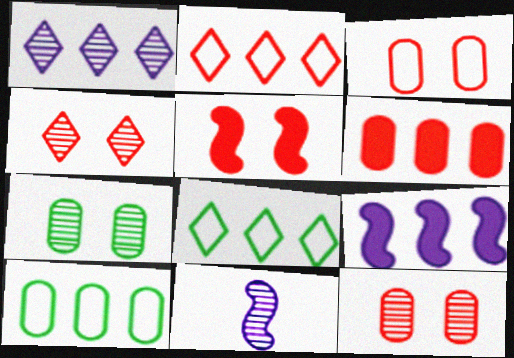[[3, 4, 5]]